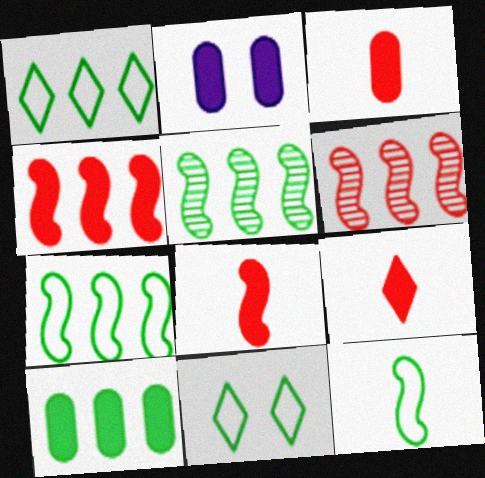[[1, 5, 10], 
[2, 3, 10], 
[3, 8, 9]]